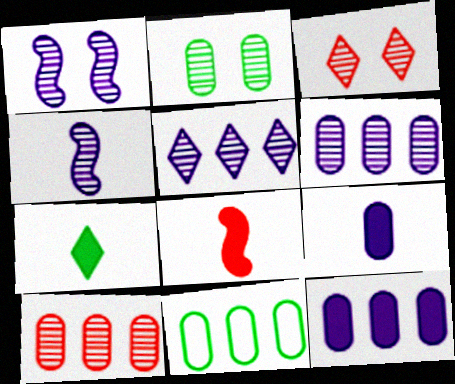[[1, 2, 3], 
[7, 8, 9], 
[10, 11, 12]]